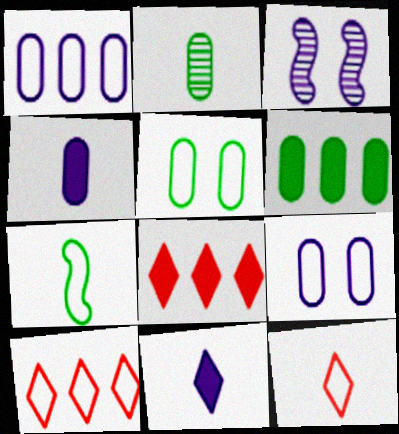[[1, 3, 11], 
[2, 5, 6], 
[3, 6, 12], 
[7, 9, 10]]